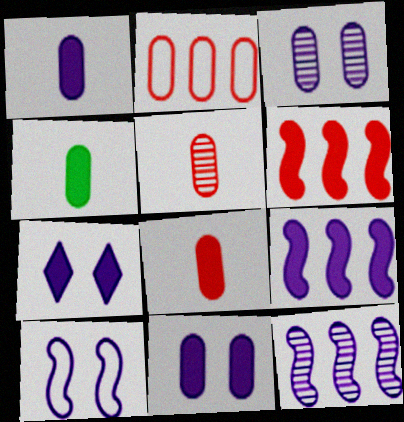[[1, 4, 8], 
[1, 7, 9], 
[2, 3, 4], 
[3, 7, 10], 
[4, 6, 7]]